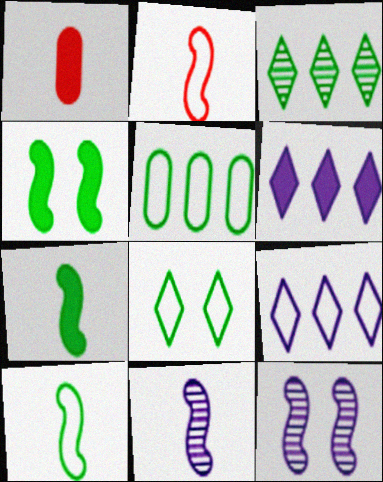[[1, 4, 6], 
[2, 7, 11], 
[5, 8, 10]]